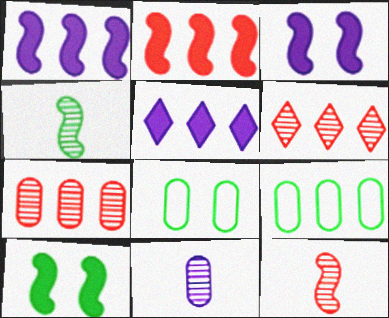[[1, 6, 9], 
[5, 8, 12]]